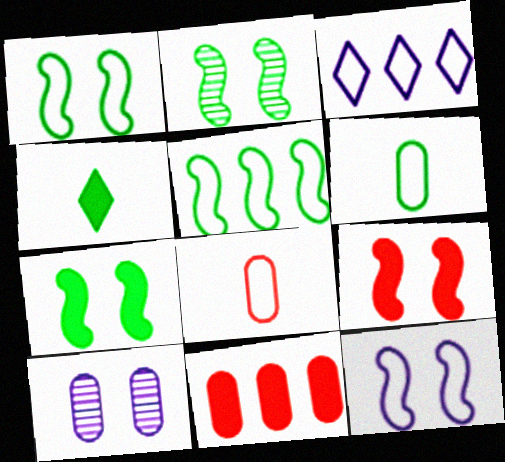[[1, 2, 7], 
[1, 3, 8], 
[2, 9, 12], 
[6, 10, 11]]